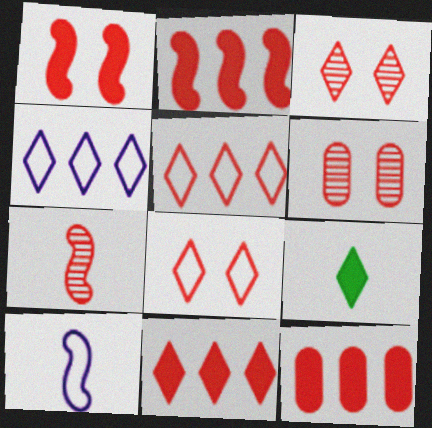[[1, 6, 8], 
[2, 11, 12], 
[3, 4, 9], 
[7, 8, 12]]